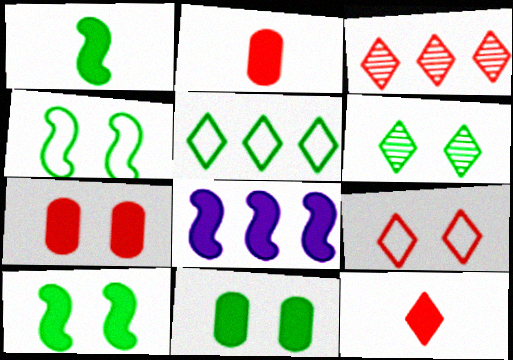[[3, 9, 12], 
[4, 6, 11], 
[8, 11, 12]]